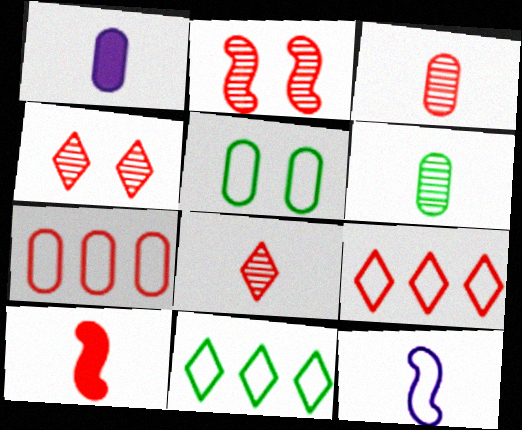[[1, 2, 11], 
[4, 7, 10], 
[5, 9, 12]]